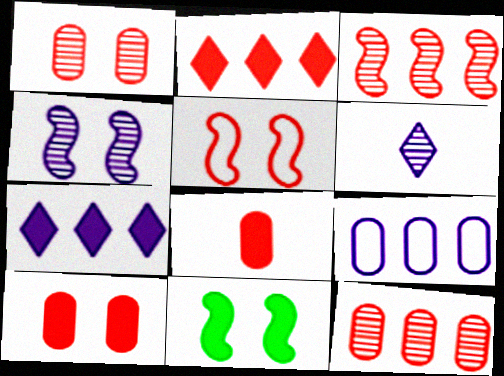[[4, 5, 11], 
[7, 8, 11]]